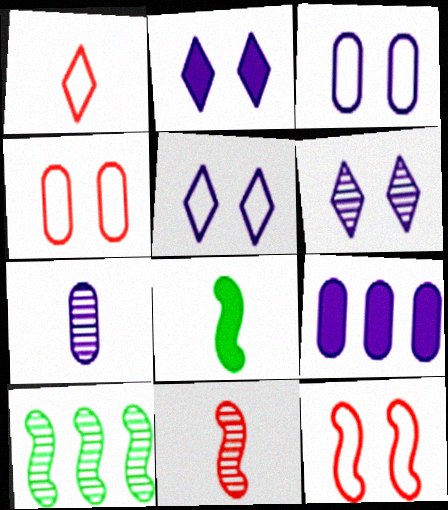[[1, 7, 8], 
[2, 5, 6], 
[3, 7, 9]]